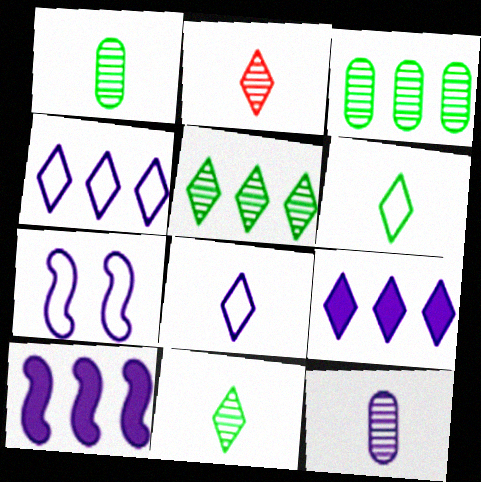[[7, 9, 12]]